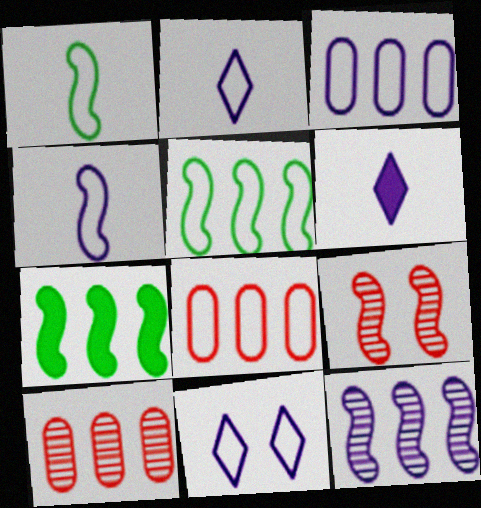[[1, 8, 11], 
[3, 4, 11], 
[4, 7, 9]]